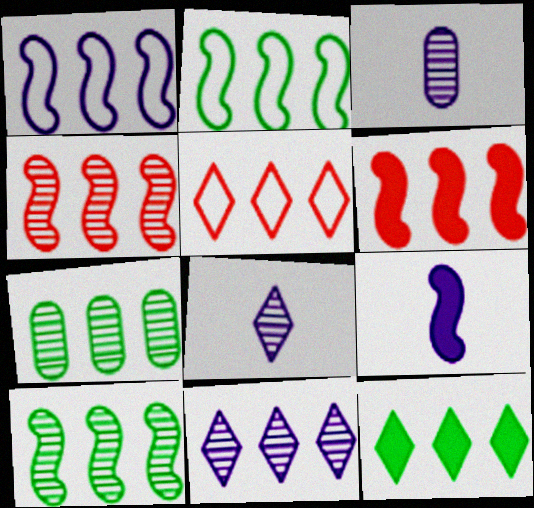[[1, 6, 10], 
[2, 7, 12], 
[4, 7, 11], 
[5, 11, 12]]